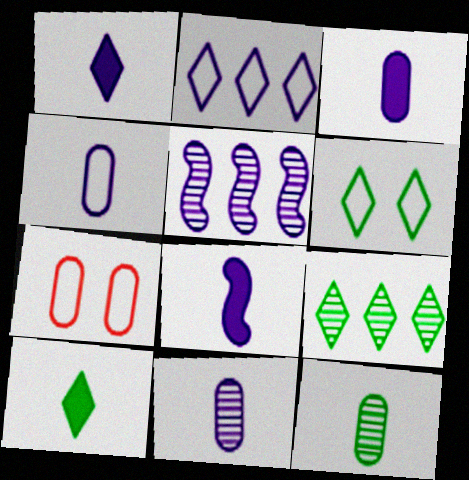[[1, 3, 8], 
[3, 4, 11], 
[5, 7, 10], 
[6, 9, 10], 
[7, 8, 9]]